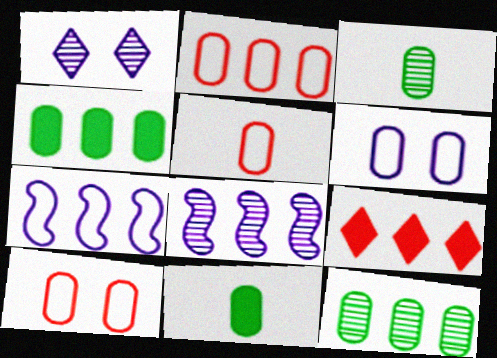[[2, 5, 10], 
[7, 9, 12]]